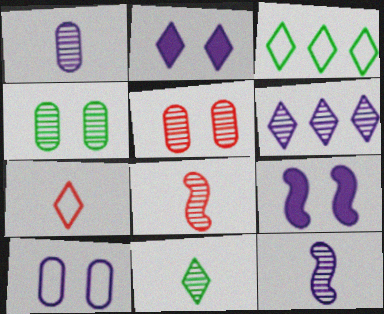[[1, 8, 11], 
[4, 6, 8]]